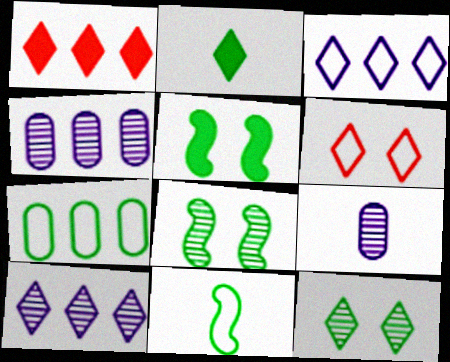[[2, 6, 10], 
[2, 7, 8]]